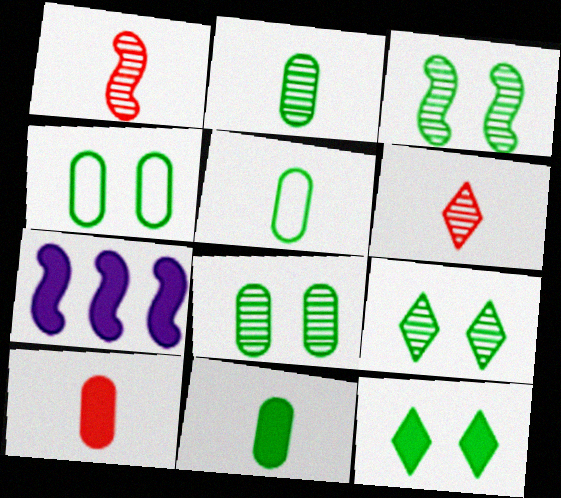[[2, 5, 11], 
[3, 4, 12], 
[3, 8, 9], 
[4, 6, 7], 
[7, 10, 12]]